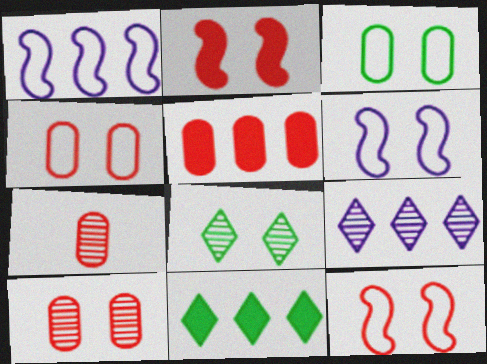[[4, 5, 7], 
[6, 7, 11]]